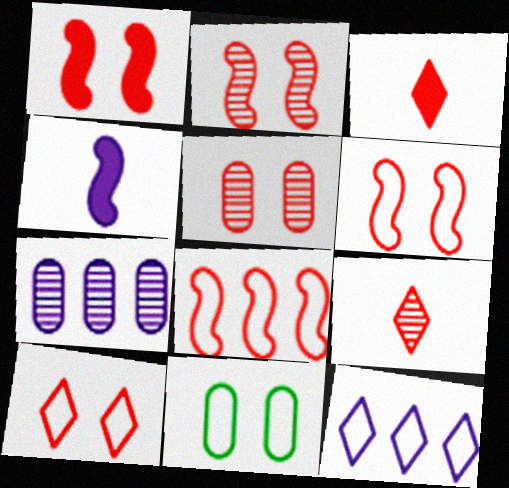[[1, 2, 6], 
[1, 5, 10], 
[3, 5, 8]]